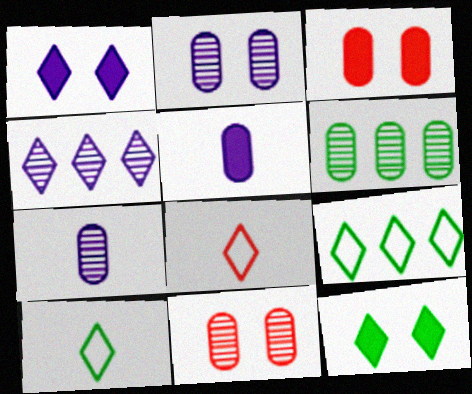[[4, 8, 12], 
[6, 7, 11]]